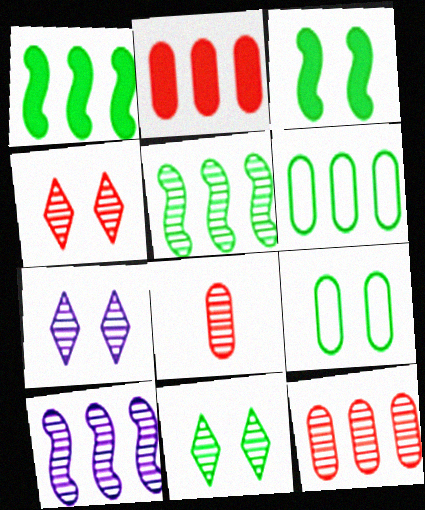[[3, 9, 11], 
[4, 7, 11], 
[5, 7, 8], 
[8, 10, 11]]